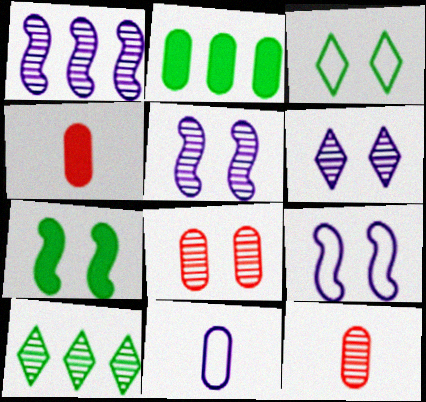[[1, 3, 4], 
[2, 8, 11], 
[4, 9, 10], 
[5, 10, 12]]